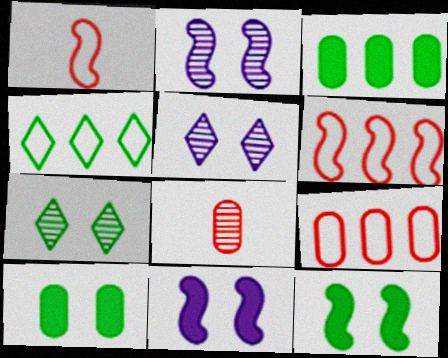[[1, 3, 5], 
[4, 8, 11]]